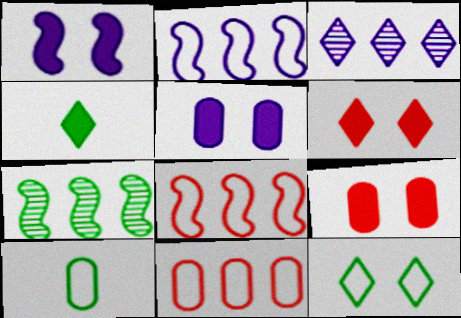[]